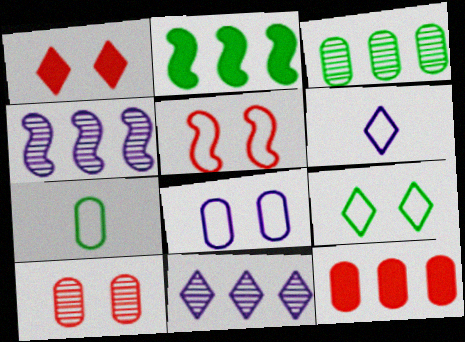[[1, 4, 7], 
[1, 5, 10], 
[2, 6, 10], 
[5, 8, 9]]